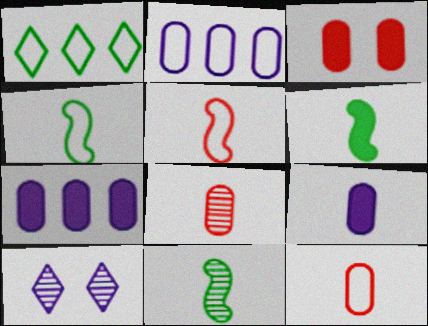[[4, 6, 11]]